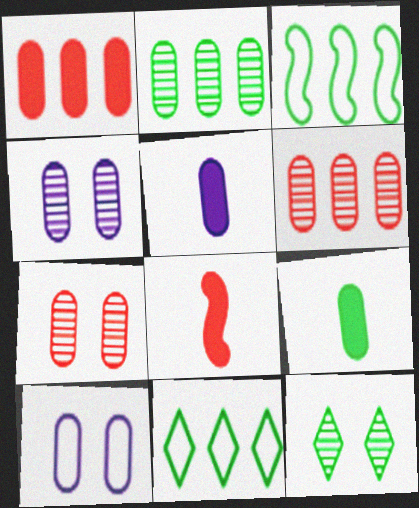[[3, 9, 12], 
[4, 8, 11], 
[6, 9, 10]]